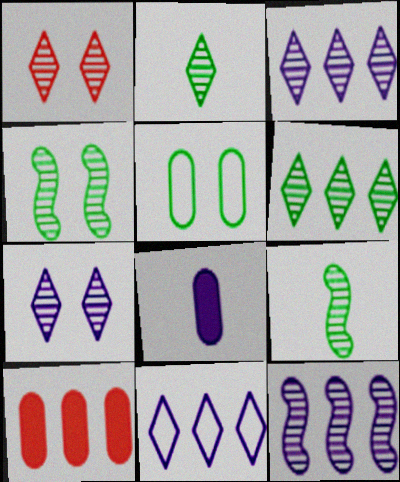[[1, 2, 3]]